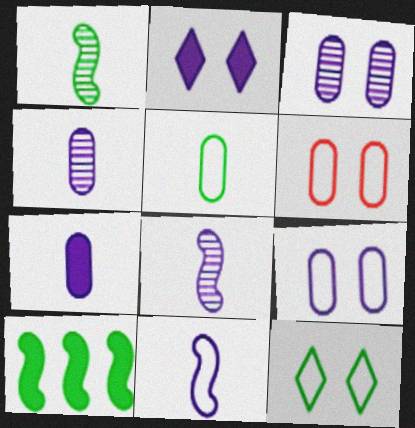[]